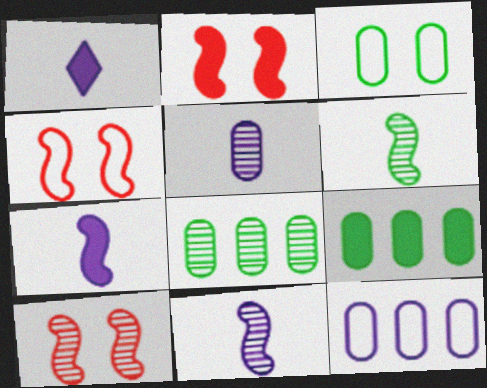[[1, 2, 9], 
[1, 4, 8], 
[2, 4, 10]]